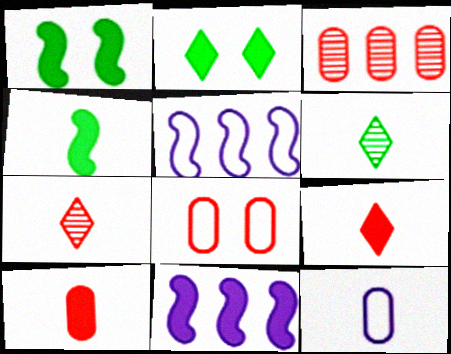[[2, 10, 11], 
[3, 8, 10], 
[4, 7, 12], 
[6, 8, 11]]